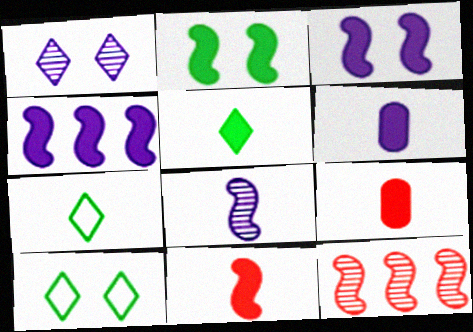[[2, 4, 11], 
[5, 6, 11], 
[6, 10, 12], 
[7, 8, 9]]